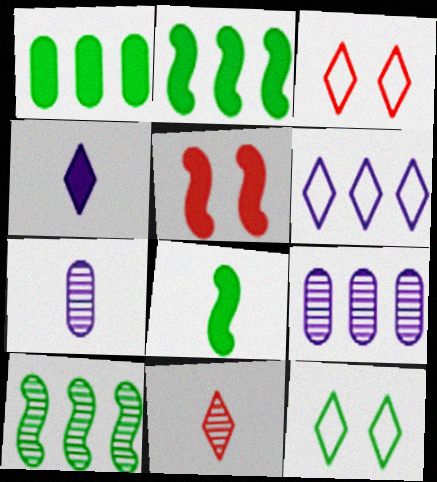[[1, 4, 5], 
[2, 3, 7], 
[3, 8, 9]]